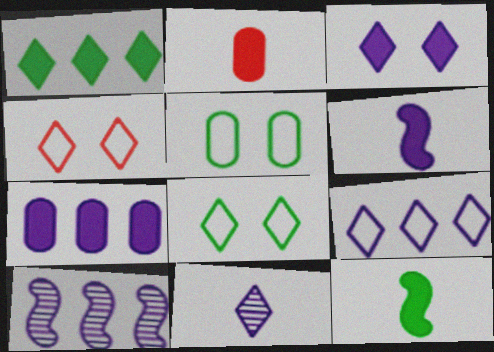[[1, 4, 11], 
[2, 8, 10], 
[3, 6, 7], 
[3, 9, 11], 
[7, 9, 10]]